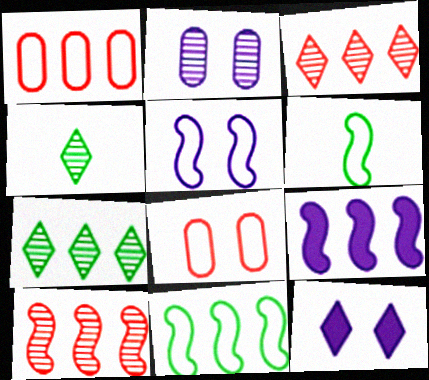[[1, 7, 9], 
[2, 4, 10], 
[2, 5, 12], 
[4, 8, 9], 
[9, 10, 11]]